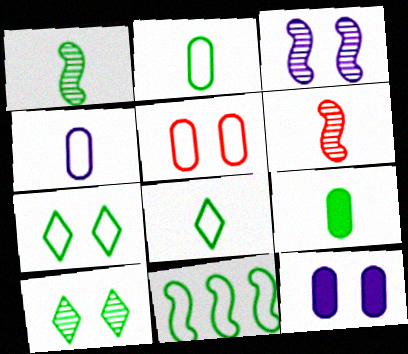[[1, 8, 9], 
[2, 7, 11], 
[9, 10, 11]]